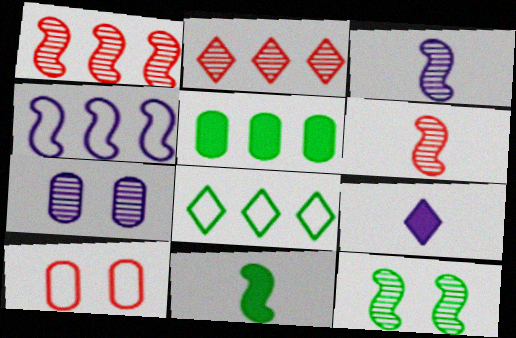[[1, 3, 12], 
[2, 4, 5], 
[4, 7, 9]]